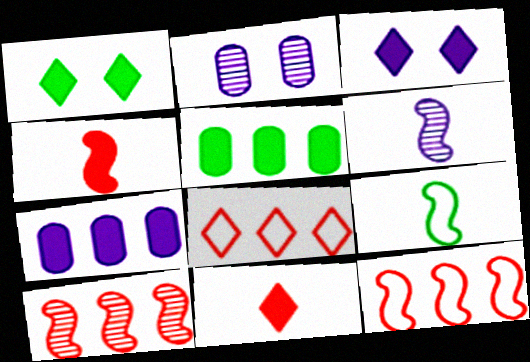[[1, 4, 7], 
[3, 4, 5], 
[4, 6, 9]]